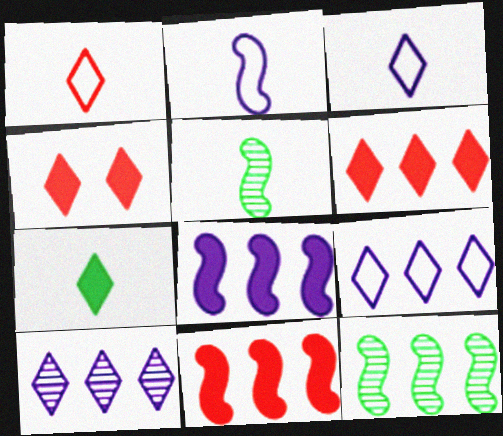[]